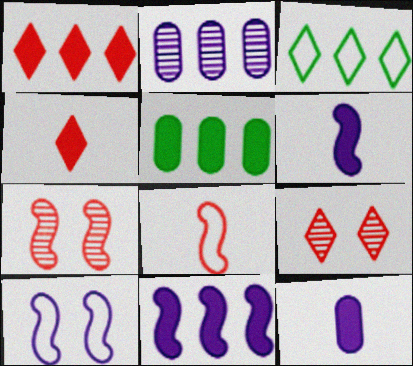[[1, 5, 11], 
[3, 7, 12]]